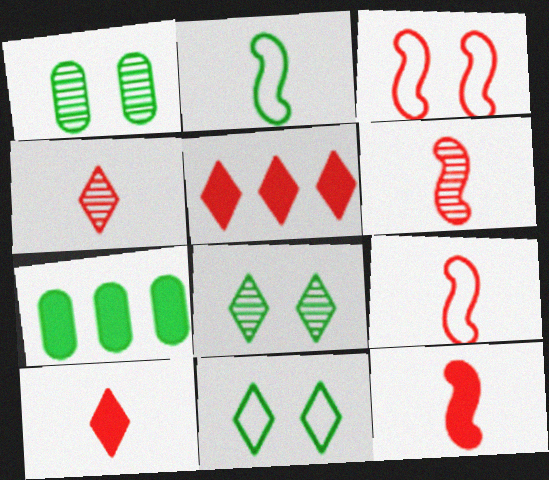[[2, 7, 8], 
[6, 9, 12]]